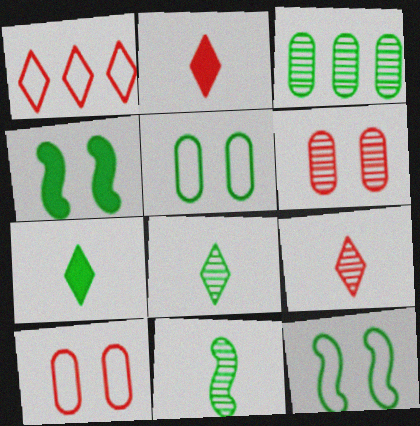[[3, 7, 12]]